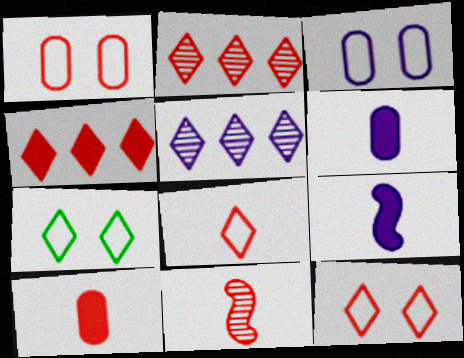[[1, 4, 11], 
[3, 5, 9], 
[8, 10, 11]]